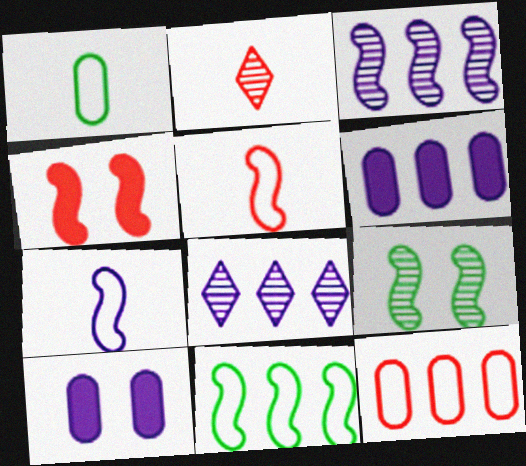[[1, 4, 8], 
[2, 4, 12], 
[2, 10, 11], 
[7, 8, 10]]